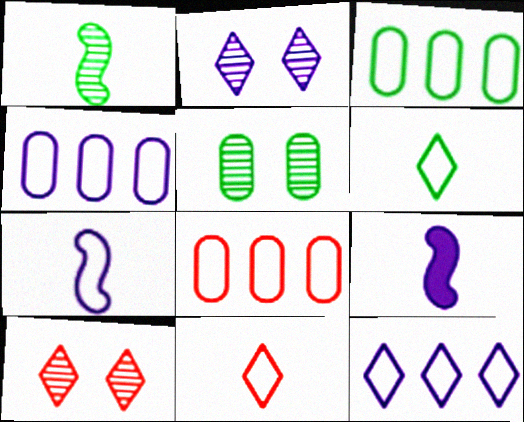[[2, 4, 9], 
[3, 4, 8], 
[3, 9, 10]]